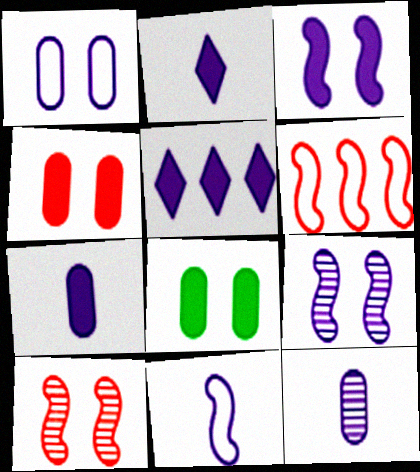[[2, 11, 12], 
[3, 5, 7]]